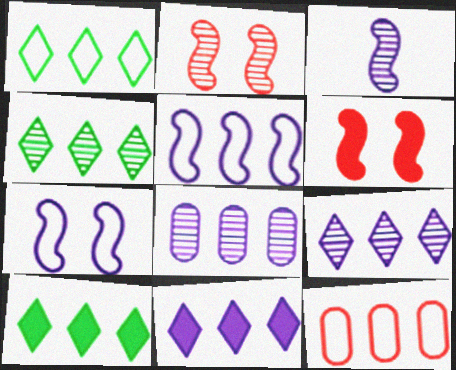[[1, 4, 10], 
[1, 5, 12], 
[5, 8, 11]]